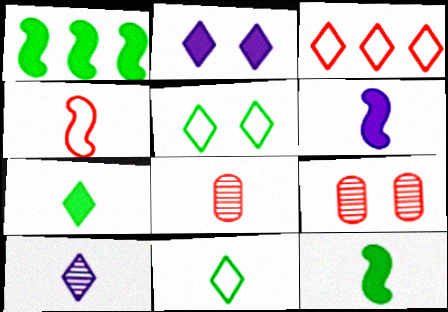[[6, 8, 11]]